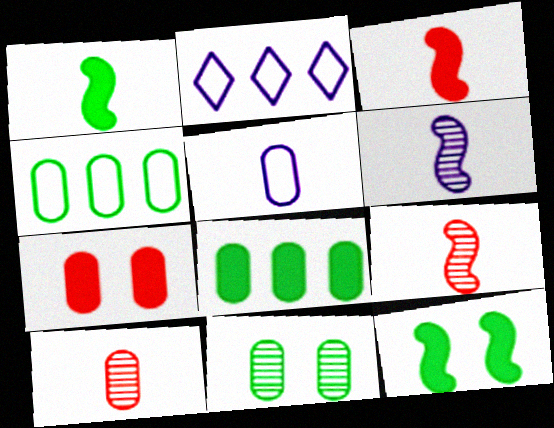[[2, 3, 11], 
[2, 10, 12]]